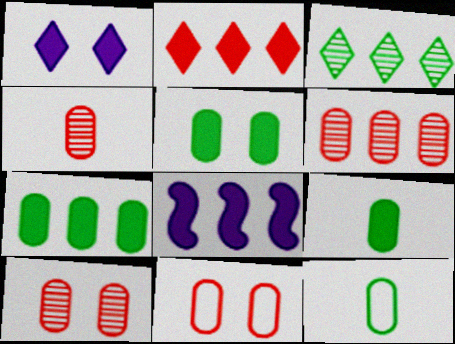[[2, 7, 8], 
[4, 6, 10], 
[5, 7, 9]]